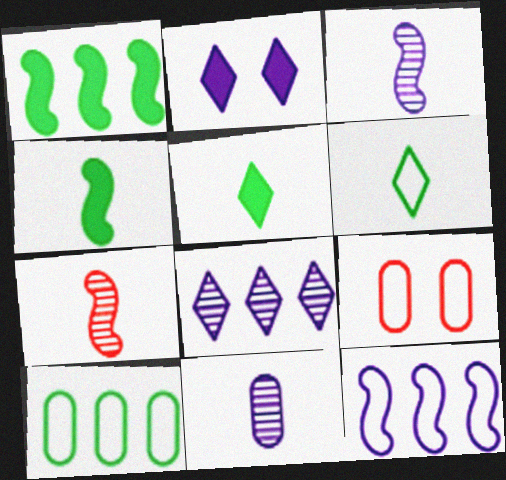[[2, 7, 10], 
[2, 11, 12], 
[4, 8, 9], 
[6, 9, 12]]